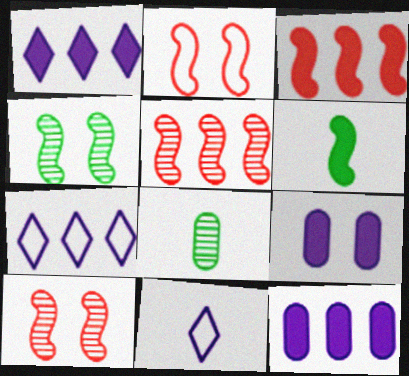[[1, 2, 8]]